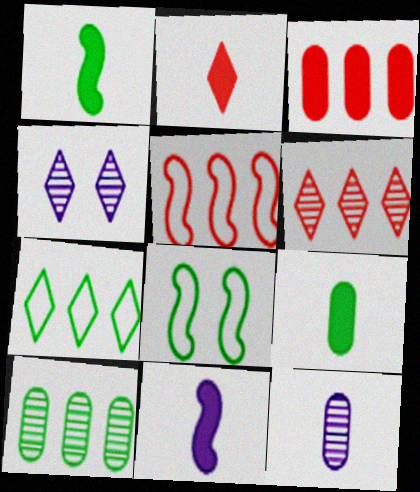[[2, 4, 7], 
[2, 9, 11], 
[3, 5, 6], 
[4, 5, 9]]